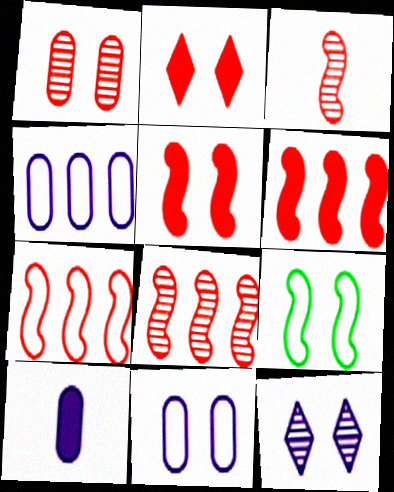[[3, 5, 7], 
[6, 7, 8]]